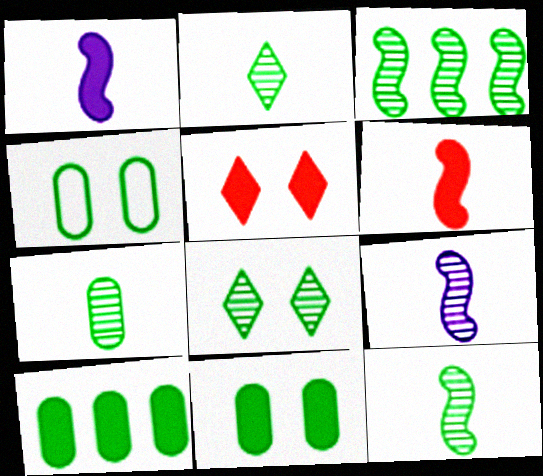[[1, 5, 10], 
[2, 7, 12], 
[3, 7, 8], 
[4, 7, 10]]